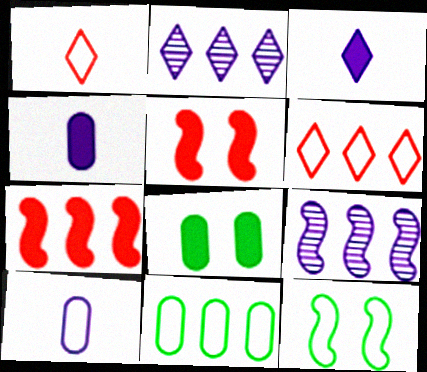[[1, 8, 9], 
[2, 7, 11], 
[3, 7, 8], 
[6, 10, 12]]